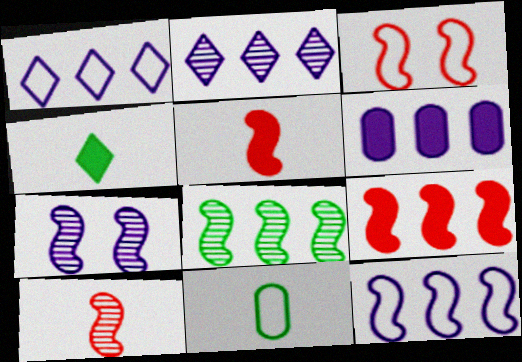[[1, 3, 11], 
[2, 6, 12], 
[3, 9, 10], 
[7, 8, 10], 
[8, 9, 12]]